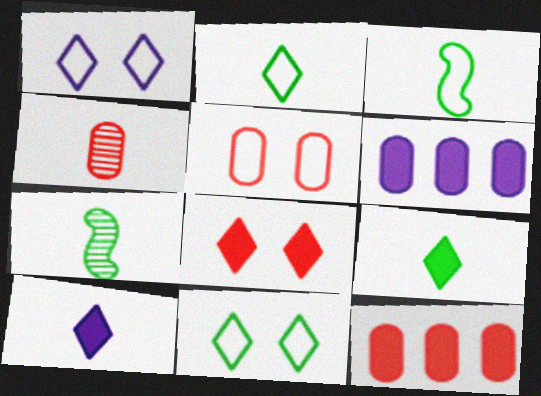[[1, 7, 12], 
[3, 4, 10], 
[4, 5, 12]]